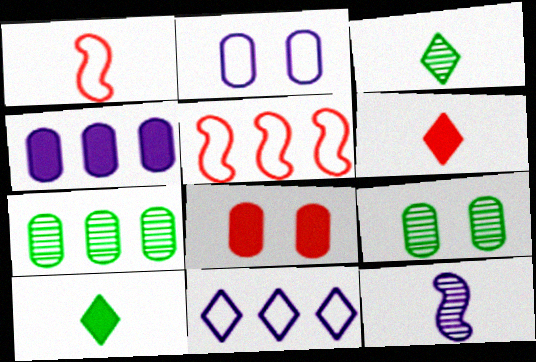[[2, 8, 9]]